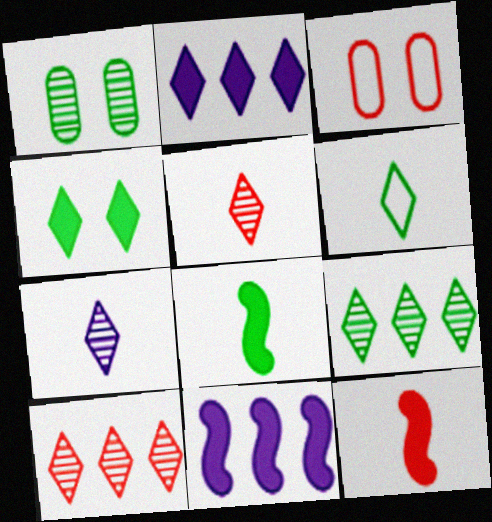[[3, 10, 12], 
[4, 6, 9]]